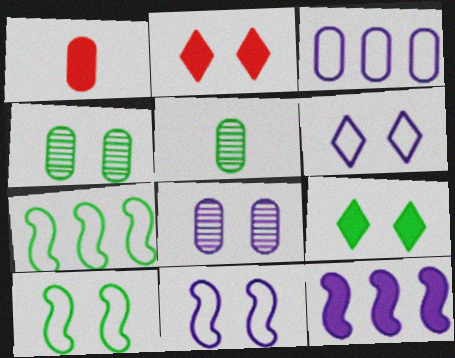[[1, 3, 4], 
[1, 9, 12], 
[2, 4, 11], 
[2, 8, 10], 
[4, 9, 10], 
[5, 7, 9]]